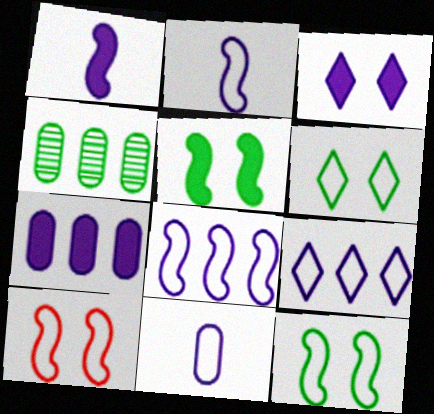[[1, 3, 7]]